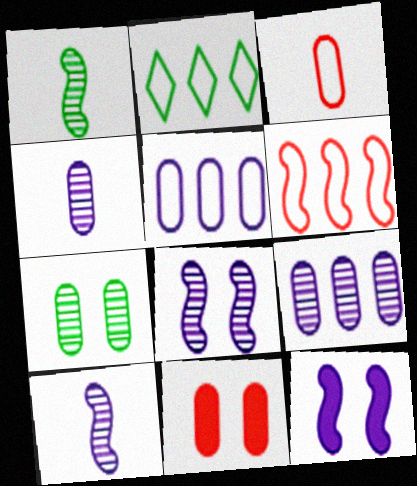[[1, 6, 12], 
[2, 5, 6], 
[2, 10, 11]]